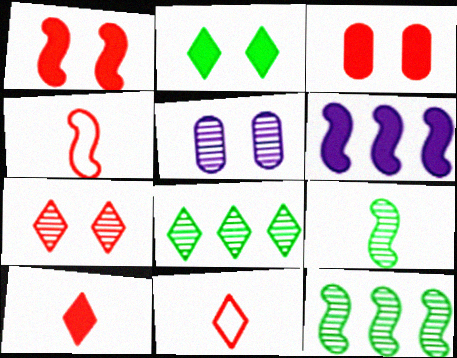[]